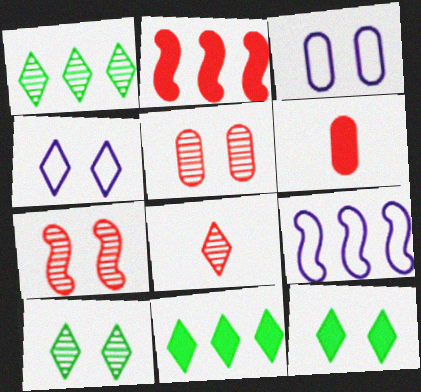[[3, 7, 12], 
[4, 8, 11], 
[6, 9, 10]]